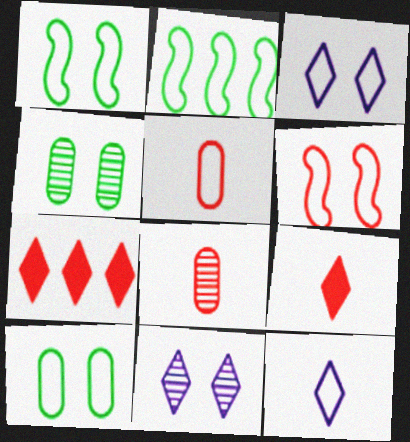[[2, 3, 5], 
[3, 6, 10], 
[6, 7, 8]]